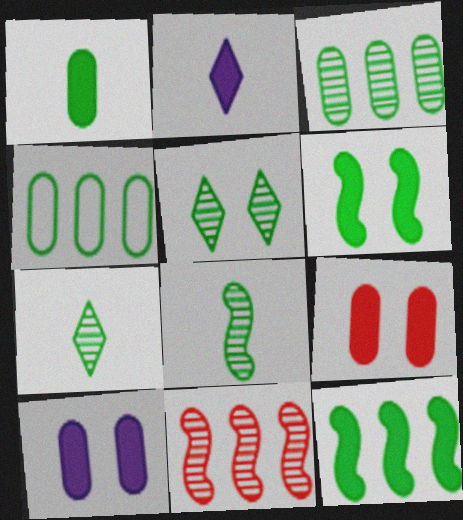[[2, 9, 12], 
[3, 5, 8], 
[4, 6, 7]]